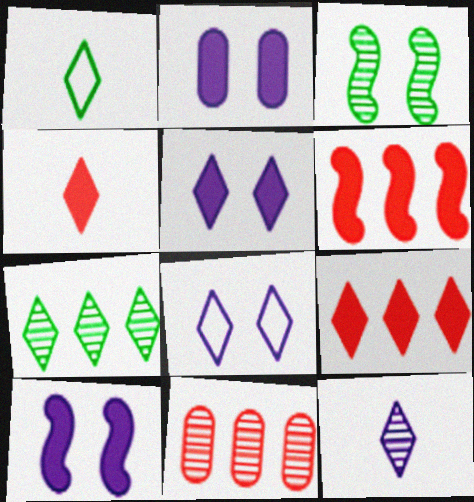[[1, 4, 12], 
[1, 10, 11], 
[2, 5, 10], 
[3, 11, 12], 
[4, 7, 8]]